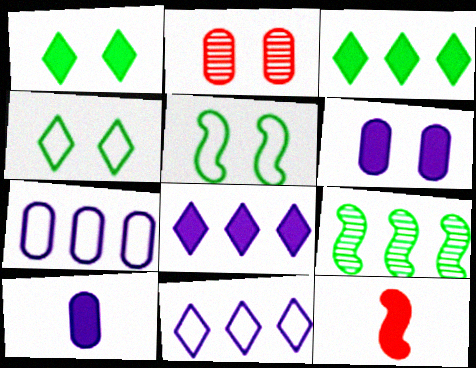[[3, 6, 12]]